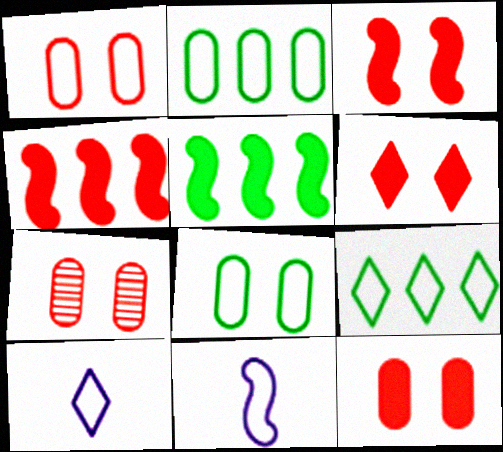[[1, 7, 12], 
[1, 9, 11], 
[3, 6, 12], 
[5, 7, 10]]